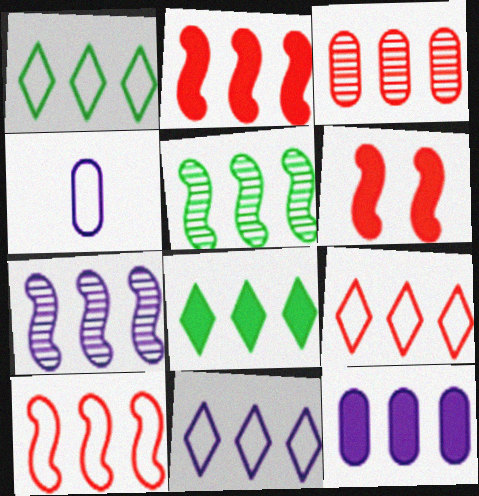[[1, 9, 11], 
[2, 3, 9], 
[2, 8, 12], 
[5, 9, 12], 
[7, 11, 12]]